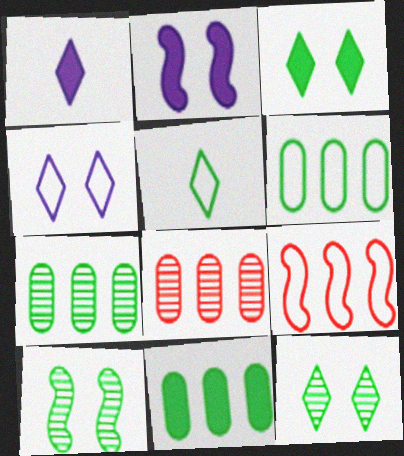[[2, 5, 8], 
[5, 10, 11], 
[6, 7, 11]]